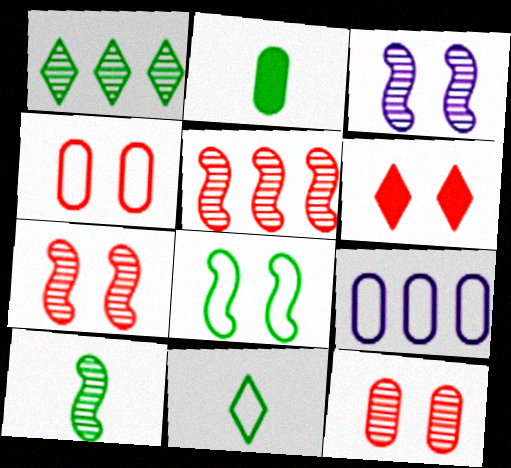[[1, 2, 8], 
[2, 9, 12], 
[2, 10, 11], 
[3, 5, 10], 
[4, 6, 7], 
[6, 9, 10]]